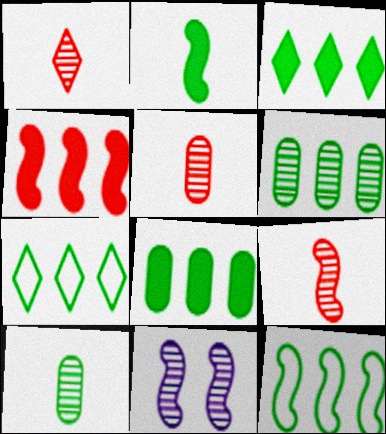[[1, 5, 9], 
[1, 6, 11], 
[3, 6, 12]]